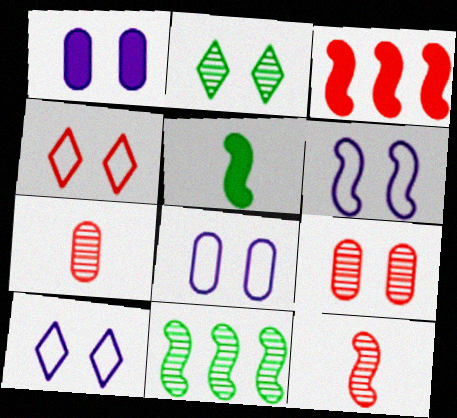[[3, 4, 7], 
[6, 8, 10]]